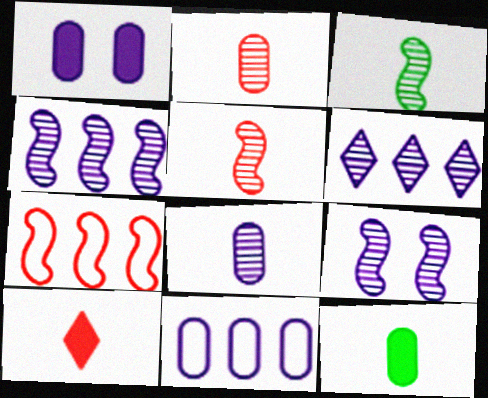[[1, 8, 11], 
[6, 8, 9]]